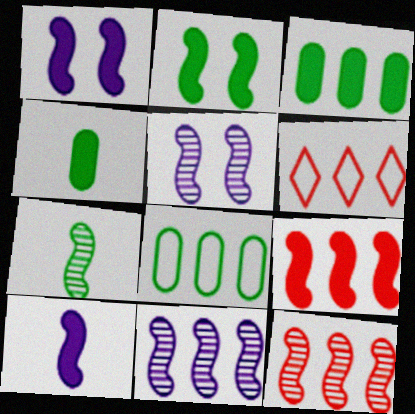[[2, 9, 10], 
[3, 6, 11], 
[4, 5, 6], 
[5, 7, 12]]